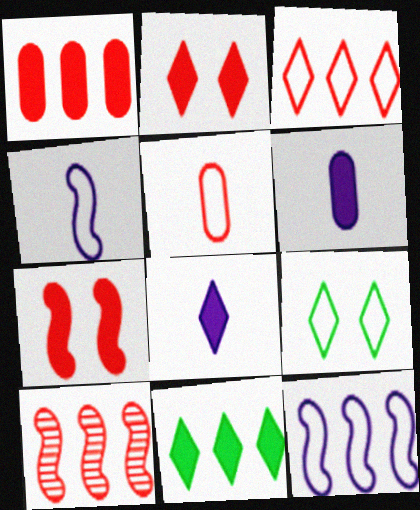[[1, 3, 10], 
[2, 5, 10], 
[2, 8, 11], 
[5, 9, 12], 
[6, 7, 11], 
[6, 9, 10]]